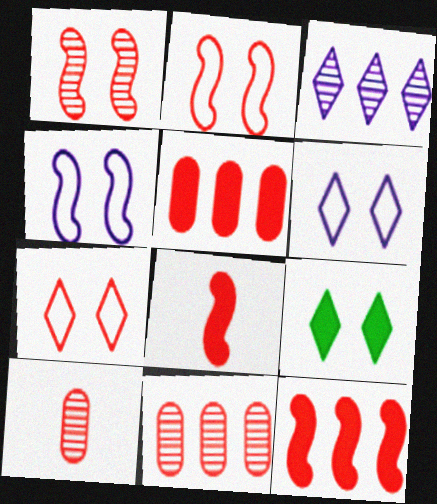[[7, 8, 11], 
[7, 10, 12]]